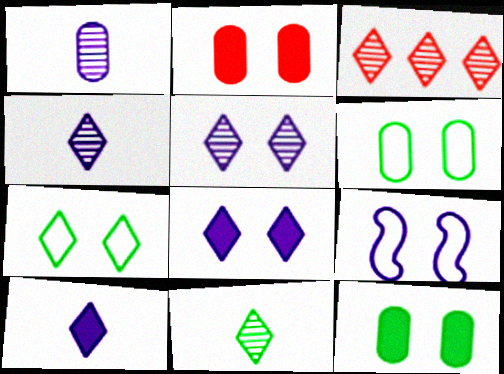[[3, 5, 11], 
[3, 7, 10]]